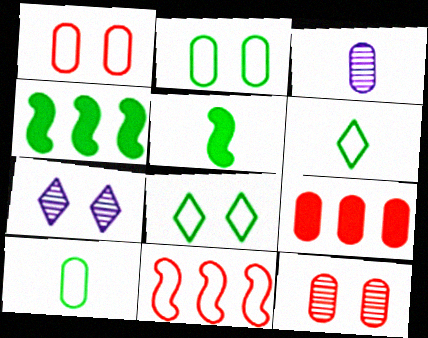[[2, 3, 9]]